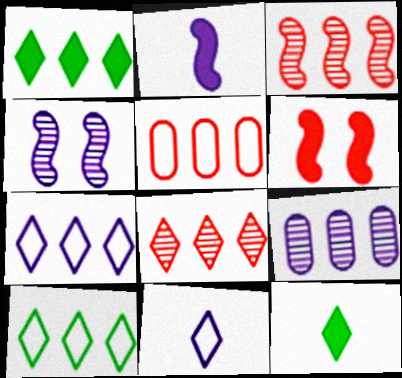[[1, 7, 8], 
[4, 5, 12]]